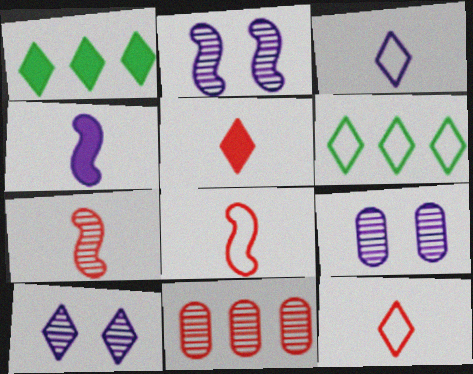[[1, 8, 9], 
[1, 10, 12], 
[2, 9, 10], 
[5, 6, 10]]